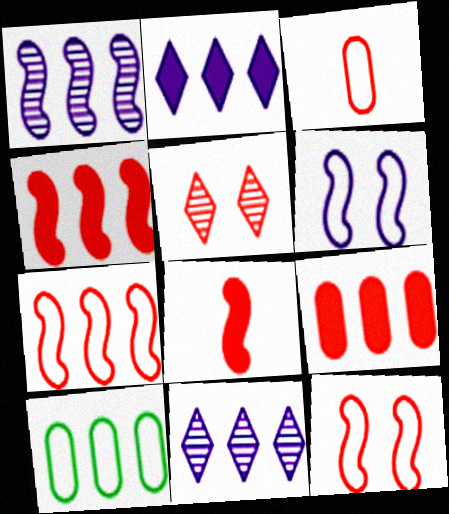[[3, 4, 5], 
[4, 10, 11]]